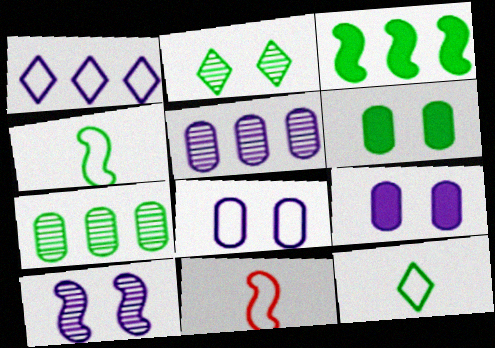[[3, 10, 11]]